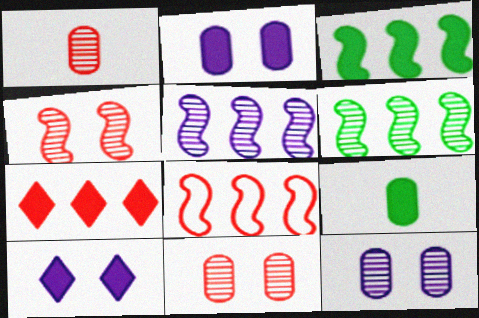[[3, 5, 8]]